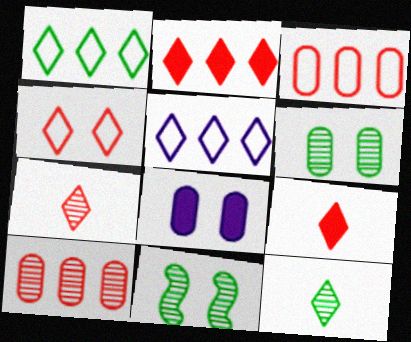[[2, 4, 7], 
[4, 8, 11]]